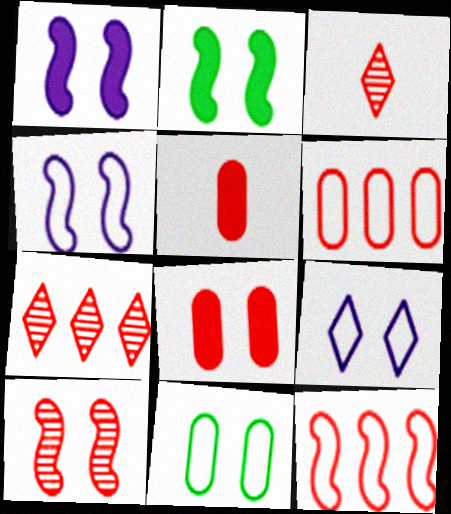[[2, 4, 10], 
[3, 8, 12]]